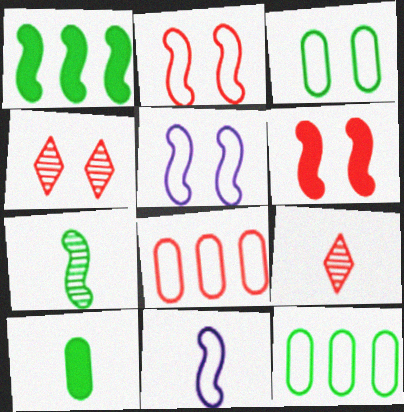[[6, 8, 9], 
[9, 10, 11]]